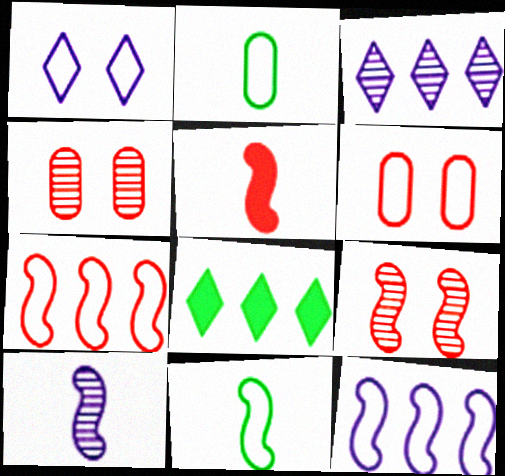[[1, 2, 7], 
[5, 7, 9], 
[5, 10, 11], 
[6, 8, 10]]